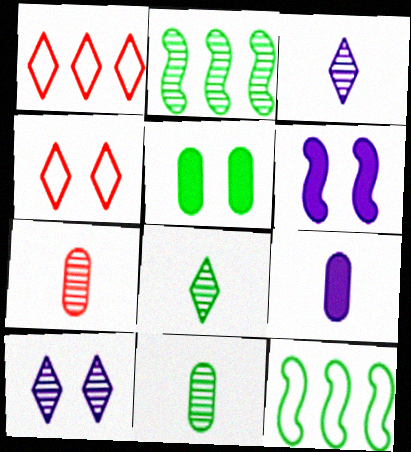[[1, 6, 11], 
[2, 4, 9], 
[2, 7, 10], 
[5, 8, 12]]